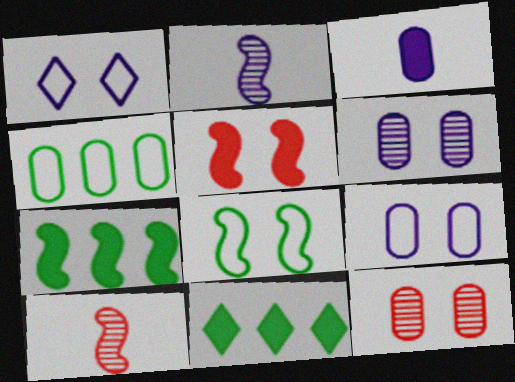[[3, 4, 12], 
[3, 5, 11], 
[9, 10, 11]]